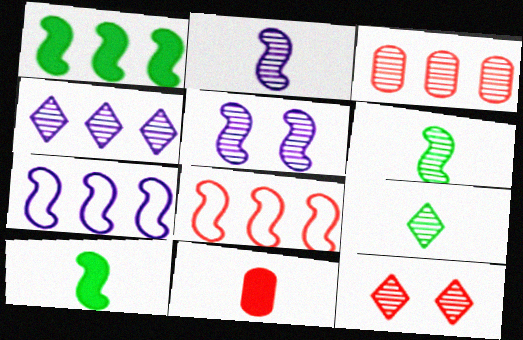[[3, 5, 9], 
[4, 9, 12], 
[5, 8, 10], 
[8, 11, 12]]